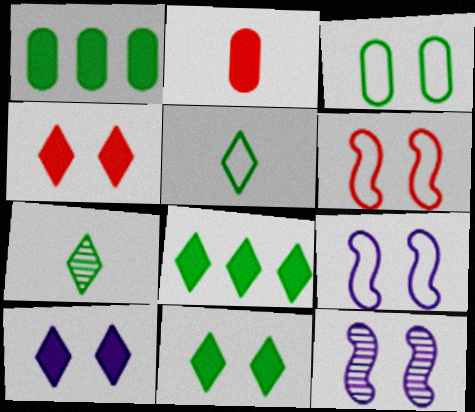[[3, 4, 12], 
[4, 10, 11]]